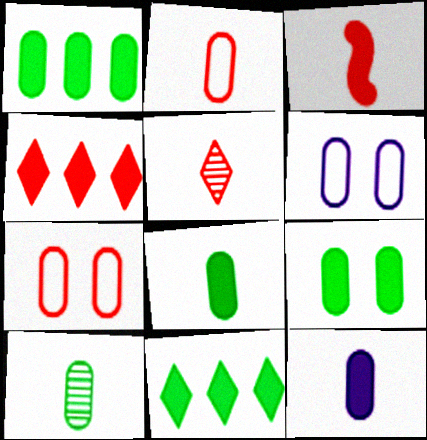[[1, 8, 9], 
[2, 3, 5], 
[2, 10, 12]]